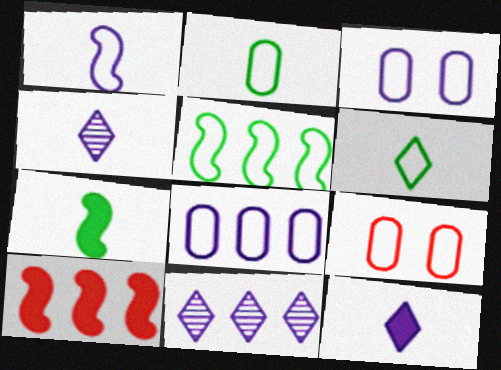[[2, 8, 9], 
[7, 9, 11]]